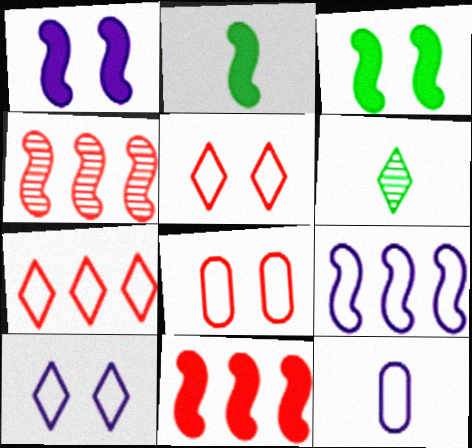[[1, 2, 11], 
[9, 10, 12]]